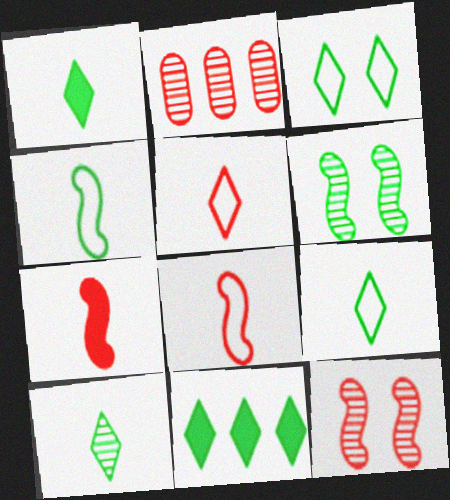[[1, 9, 10], 
[3, 10, 11]]